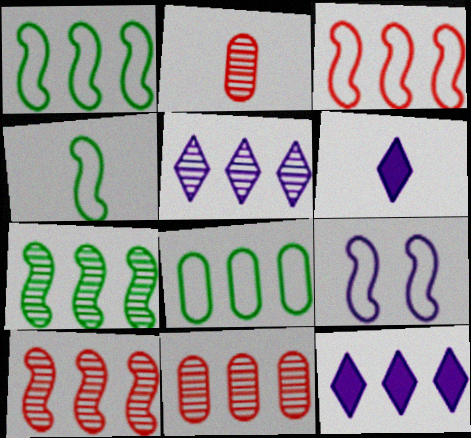[[1, 11, 12], 
[2, 4, 6], 
[3, 4, 9], 
[5, 7, 11], 
[8, 10, 12]]